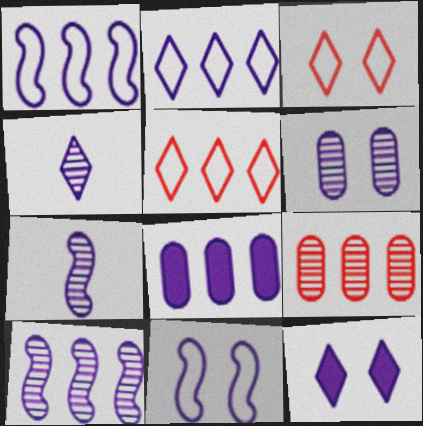[[2, 4, 12], 
[2, 8, 10], 
[4, 6, 10], 
[4, 8, 11], 
[6, 11, 12]]